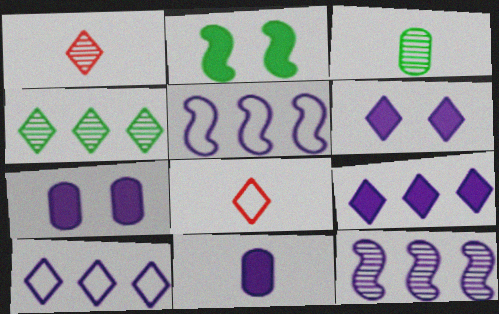[[4, 6, 8]]